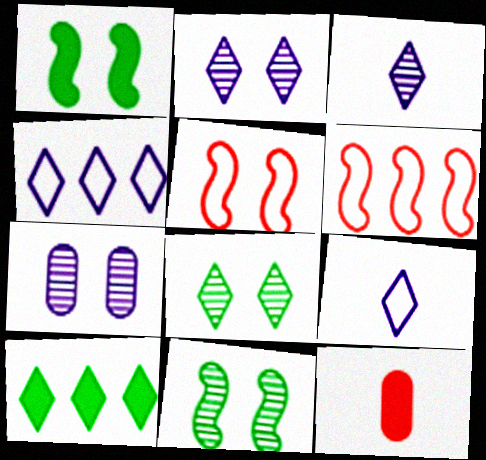[[4, 11, 12]]